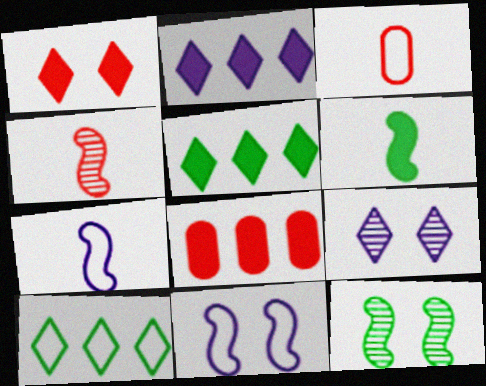[[2, 3, 12], 
[3, 10, 11], 
[4, 6, 7]]